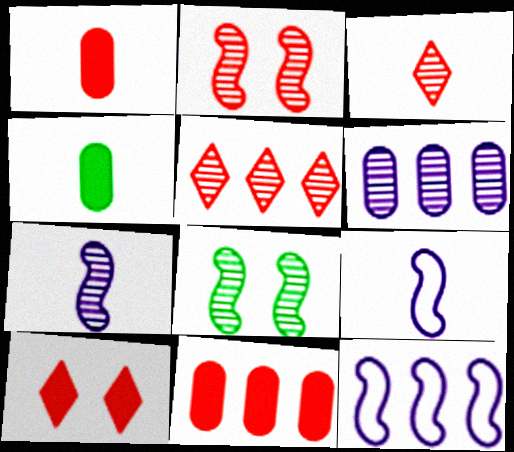[[3, 4, 9], 
[3, 6, 8]]